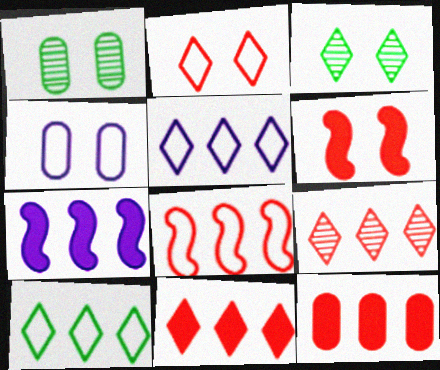[[3, 4, 6], 
[8, 9, 12]]